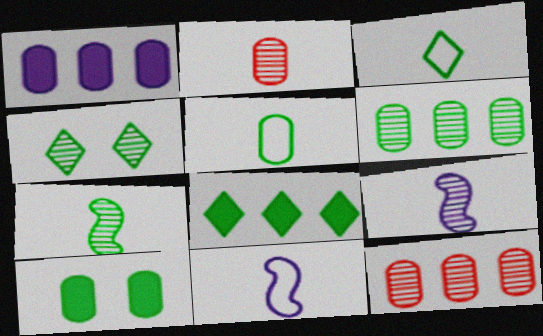[[3, 4, 8], 
[4, 6, 7], 
[4, 9, 12], 
[5, 6, 10]]